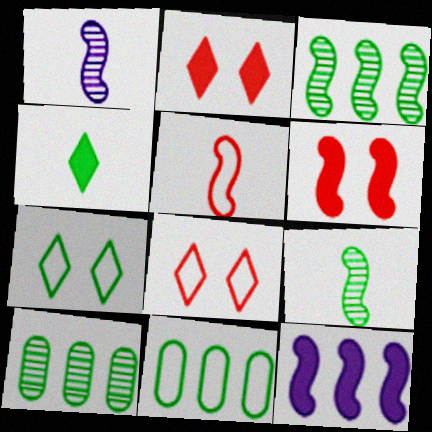[[1, 2, 11]]